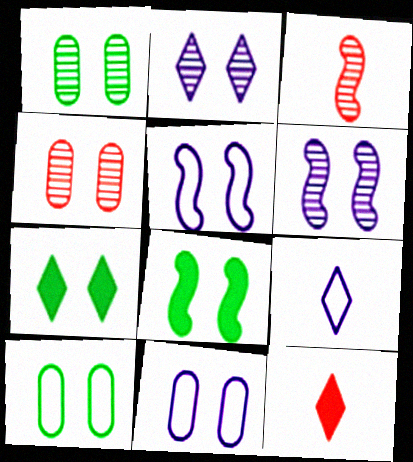[[4, 5, 7]]